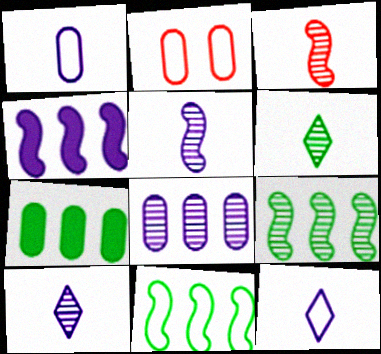[[2, 4, 6], 
[2, 11, 12]]